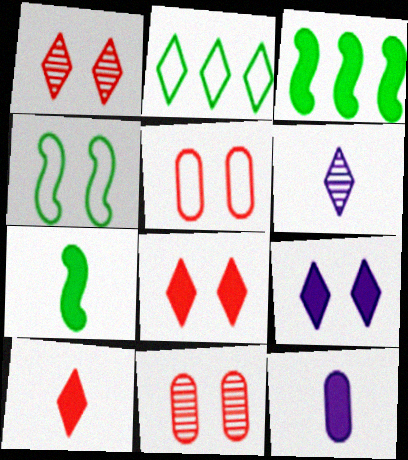[[2, 6, 8], 
[3, 5, 6], 
[3, 8, 12], 
[4, 9, 11], 
[7, 10, 12]]